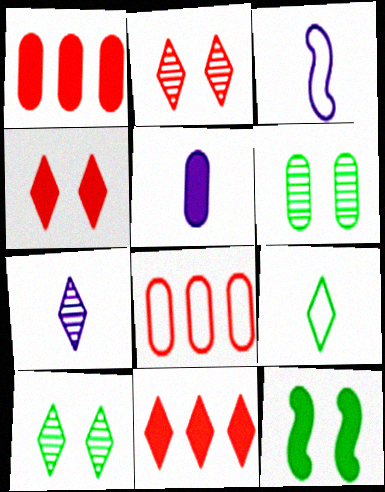[[1, 3, 10], 
[3, 5, 7], 
[3, 6, 11], 
[5, 6, 8], 
[5, 11, 12], 
[7, 8, 12]]